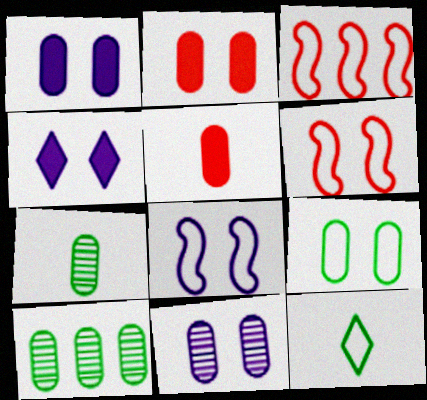[[2, 9, 11], 
[3, 4, 7], 
[4, 8, 11]]